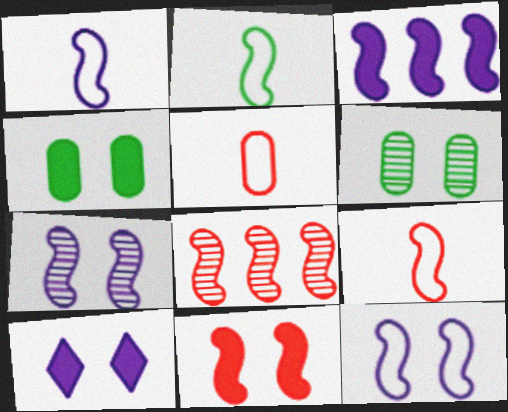[[1, 2, 9], 
[1, 3, 7], 
[4, 10, 11], 
[8, 9, 11]]